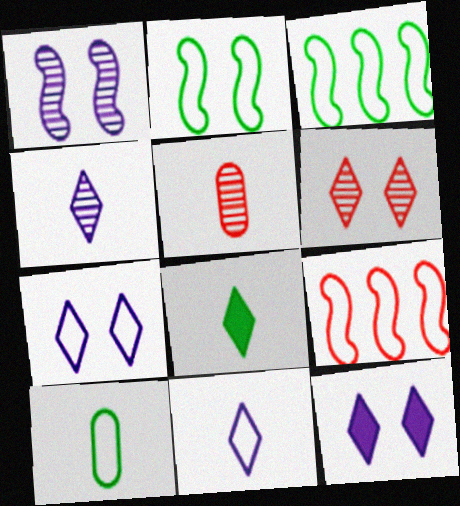[[3, 5, 12], 
[7, 9, 10]]